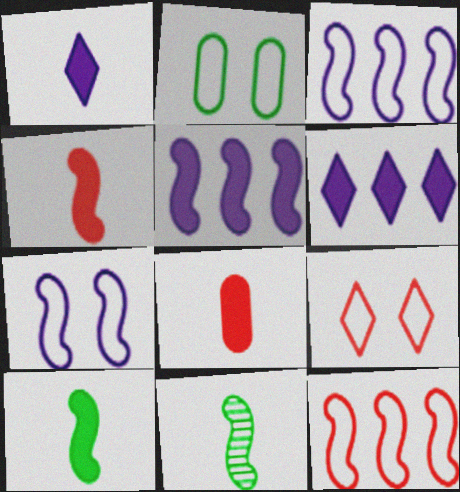[[1, 8, 10], 
[2, 7, 9]]